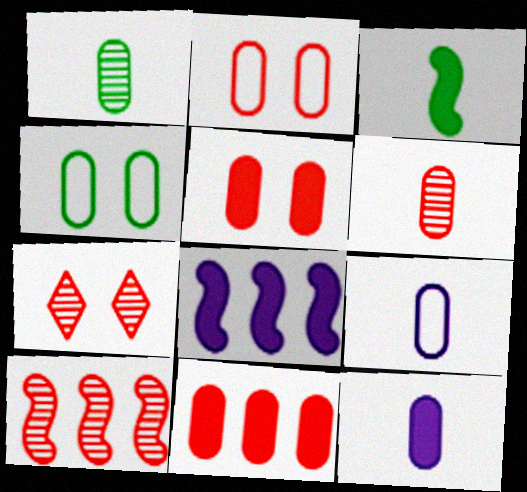[[2, 6, 11], 
[6, 7, 10]]